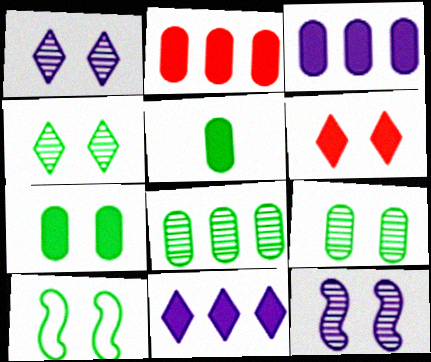[[4, 7, 10]]